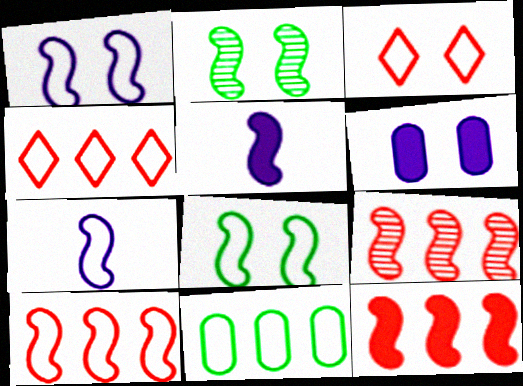[[2, 3, 6], 
[2, 5, 10], 
[2, 7, 12], 
[3, 7, 11], 
[5, 8, 9], 
[7, 8, 10], 
[9, 10, 12]]